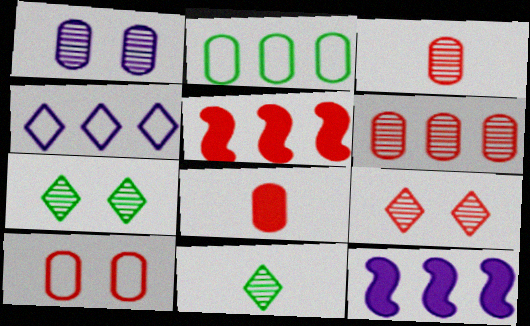[[1, 2, 8], 
[6, 8, 10], 
[10, 11, 12]]